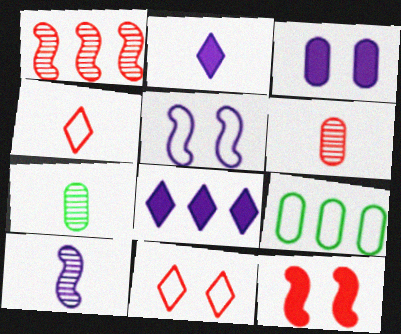[[1, 8, 9], 
[3, 6, 9], 
[4, 5, 9]]